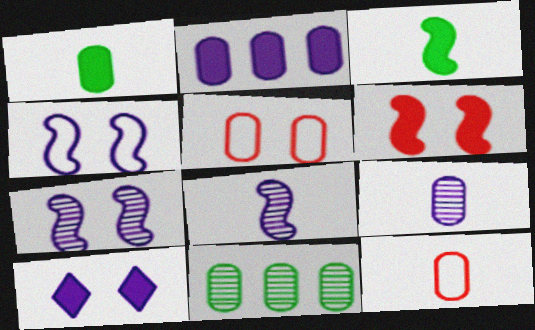[[1, 9, 12]]